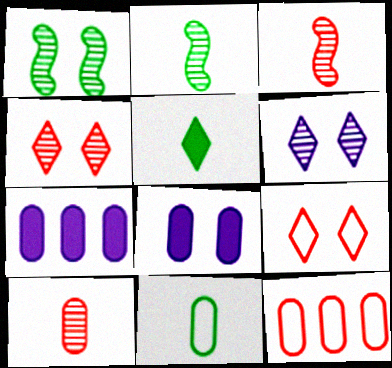[[1, 8, 9], 
[2, 5, 11], 
[2, 7, 9]]